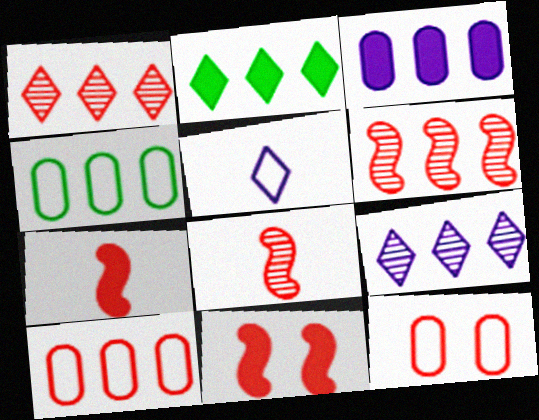[[1, 7, 12]]